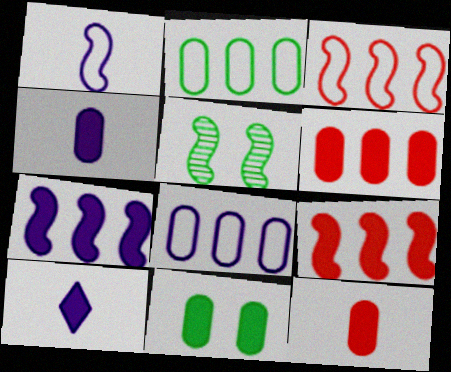[[1, 5, 9], 
[4, 6, 11], 
[9, 10, 11]]